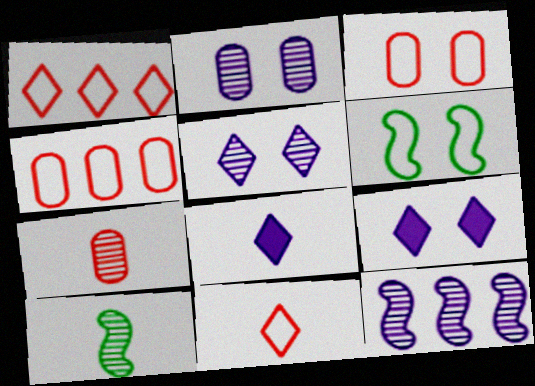[[4, 9, 10]]